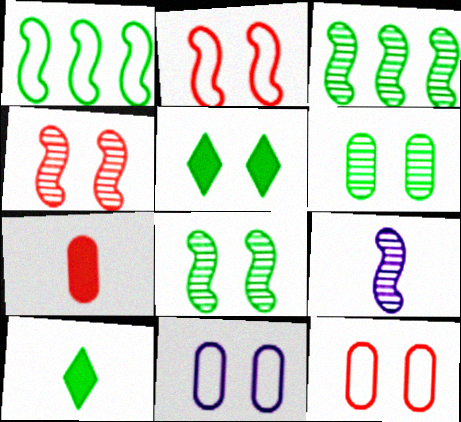[[1, 6, 10], 
[3, 4, 9], 
[4, 5, 11]]